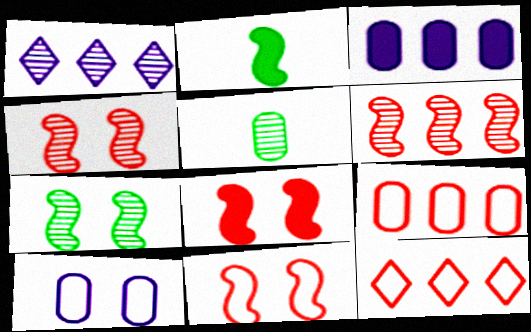[[1, 4, 5], 
[4, 8, 11]]